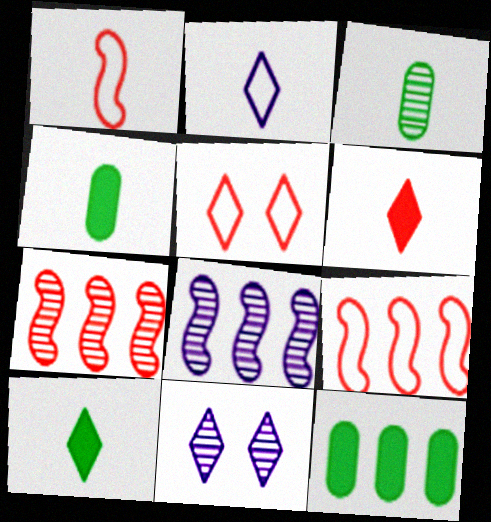[[1, 11, 12], 
[3, 7, 11], 
[4, 5, 8], 
[4, 9, 11]]